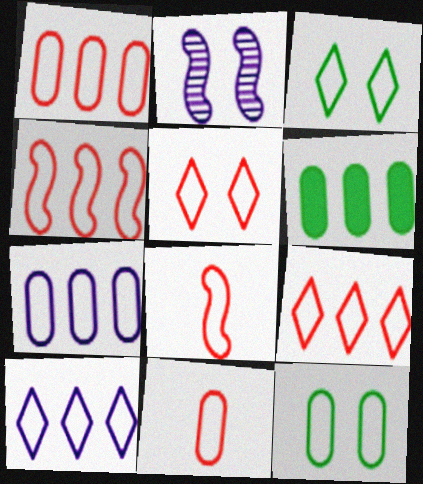[[1, 4, 9], 
[1, 5, 8], 
[3, 7, 8], 
[4, 5, 11], 
[7, 11, 12], 
[8, 10, 12]]